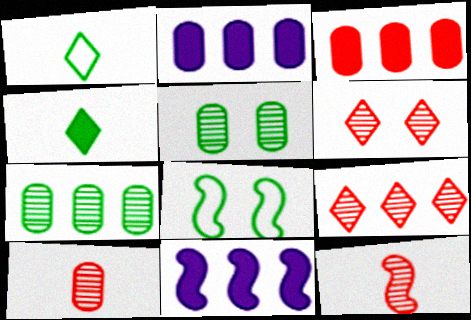[[4, 7, 8], 
[8, 11, 12]]